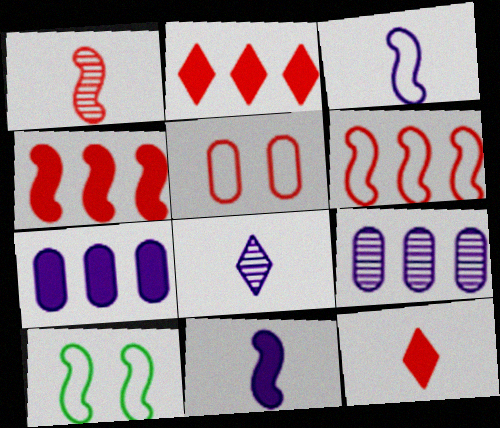[[1, 2, 5], 
[3, 6, 10], 
[9, 10, 12]]